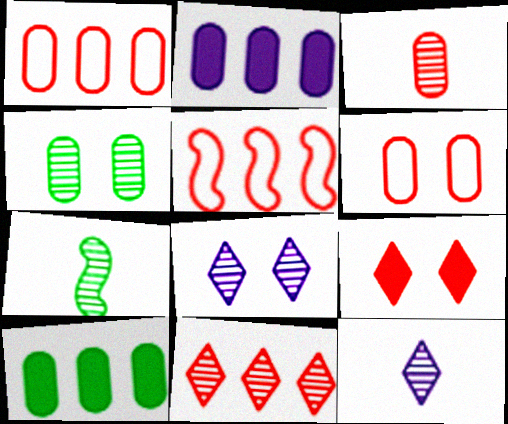[[3, 5, 9], 
[3, 7, 12]]